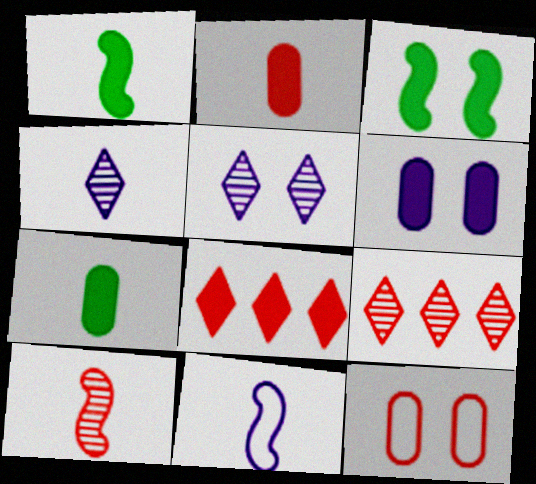[[1, 6, 8], 
[1, 10, 11], 
[3, 5, 12], 
[8, 10, 12]]